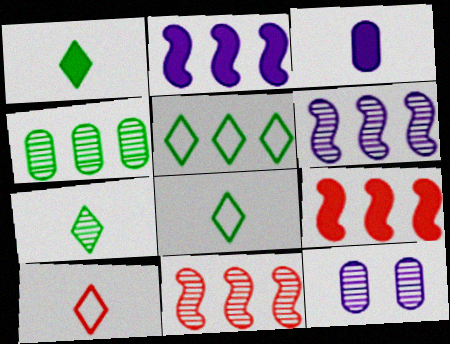[[1, 7, 8], 
[7, 11, 12], 
[8, 9, 12]]